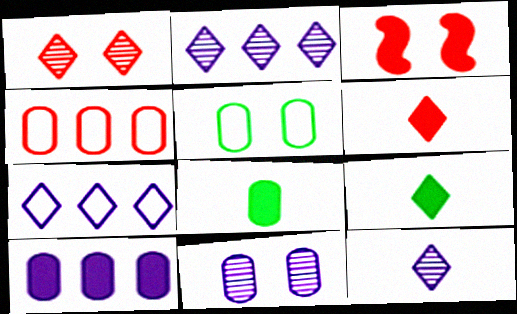[[1, 7, 9], 
[3, 9, 10], 
[4, 8, 11]]